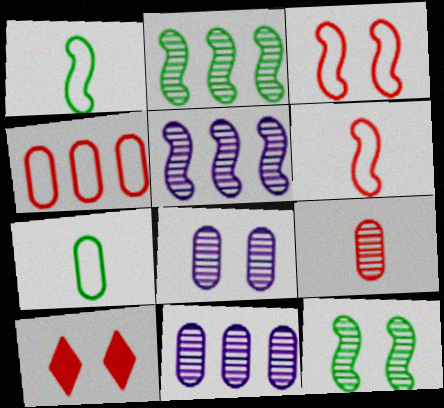[[1, 10, 11], 
[5, 7, 10]]